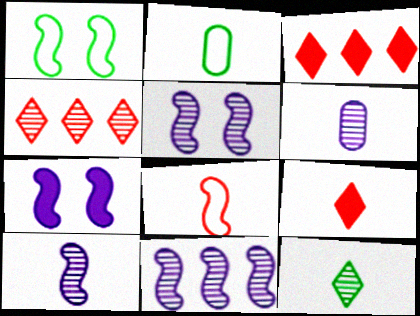[[1, 3, 6], 
[2, 3, 5], 
[2, 4, 7], 
[2, 9, 10], 
[5, 10, 11]]